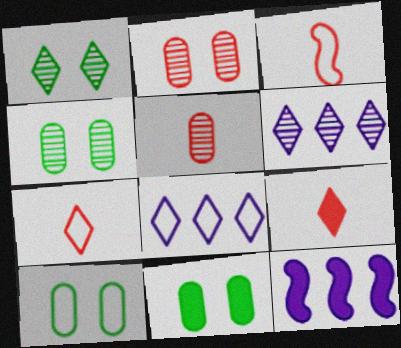[[1, 8, 9], 
[3, 5, 9], 
[3, 6, 11], 
[3, 8, 10], 
[4, 7, 12], 
[4, 10, 11], 
[9, 11, 12]]